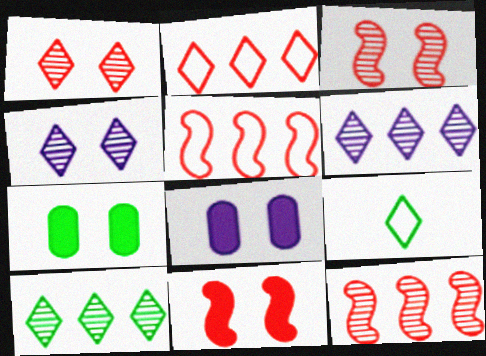[[8, 9, 12]]